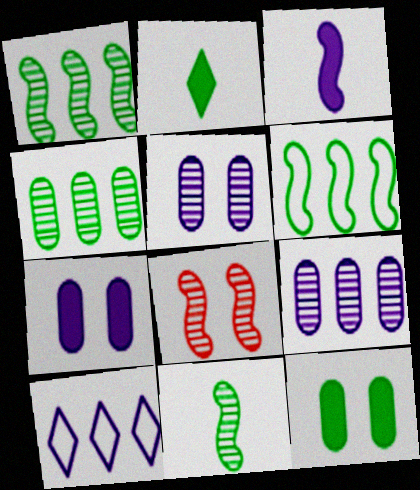[[3, 5, 10], 
[3, 6, 8]]